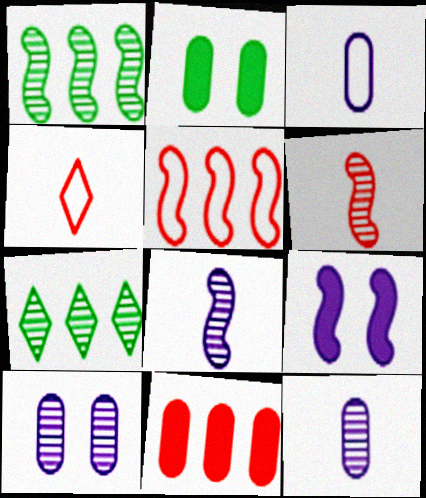[[6, 7, 10]]